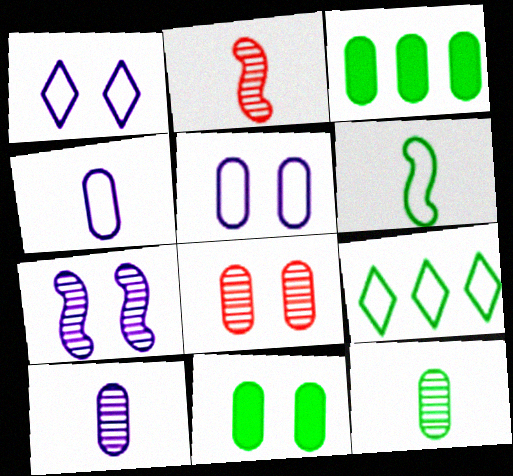[[1, 2, 3], 
[3, 4, 8], 
[5, 8, 11]]